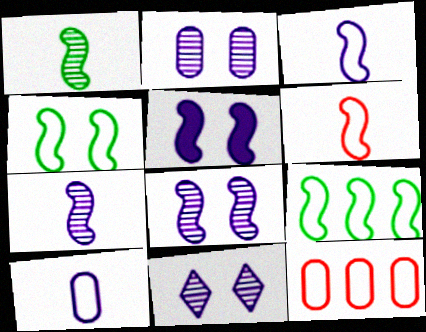[[2, 8, 11]]